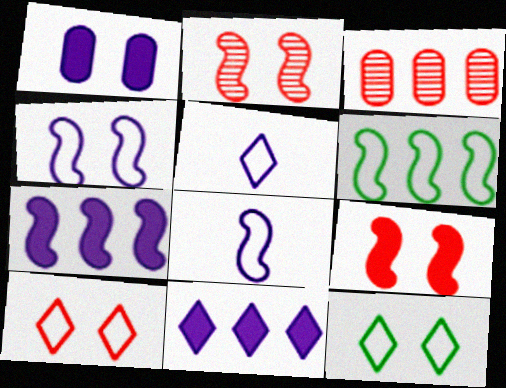[[1, 2, 12], 
[3, 6, 11]]